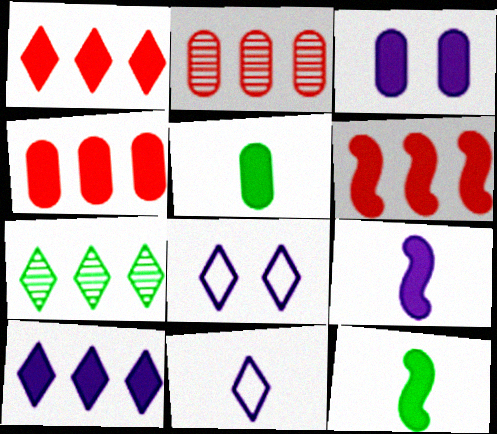[[1, 3, 12], 
[1, 4, 6], 
[2, 8, 12], 
[3, 4, 5], 
[3, 9, 10]]